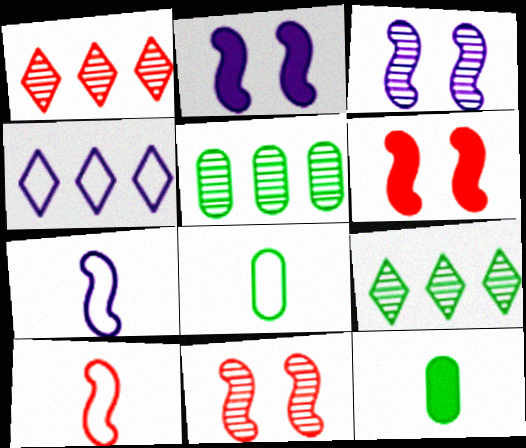[[1, 2, 8], 
[4, 11, 12]]